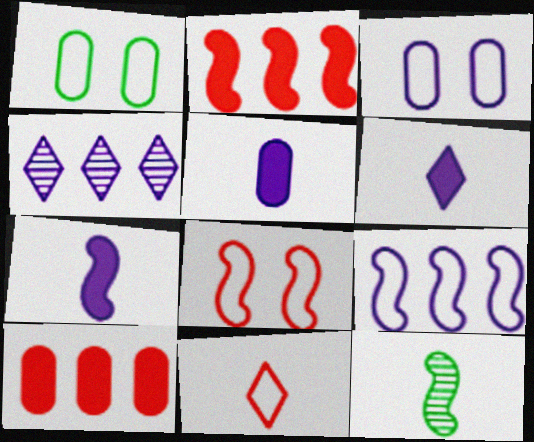[[1, 9, 11], 
[3, 4, 7], 
[5, 6, 7], 
[5, 11, 12]]